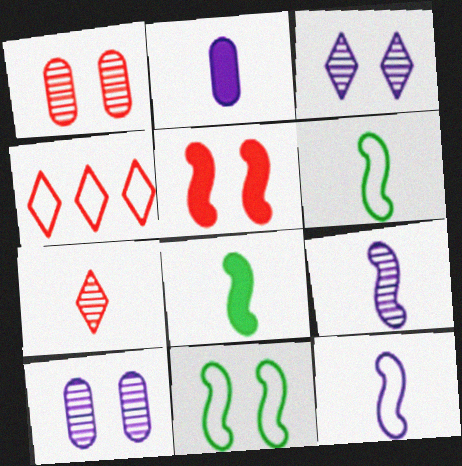[[2, 6, 7], 
[4, 8, 10]]